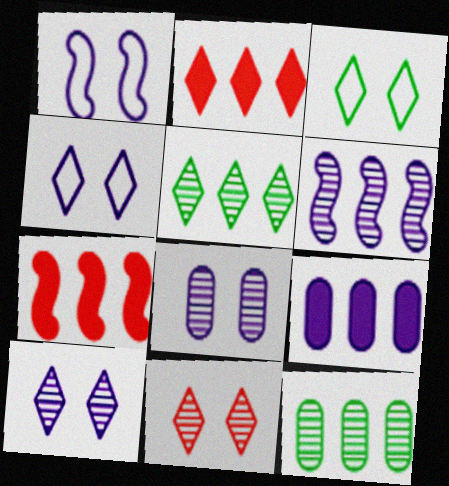[]